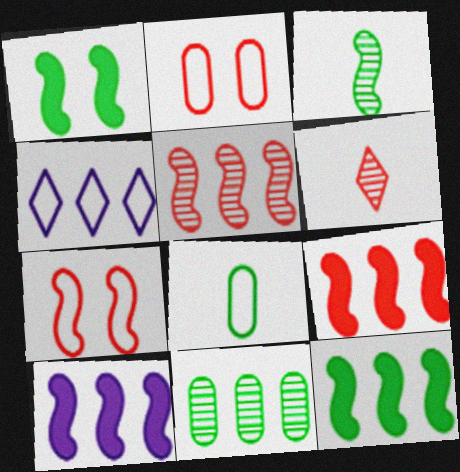[[2, 6, 9], 
[3, 7, 10], 
[4, 7, 8], 
[4, 9, 11], 
[9, 10, 12]]